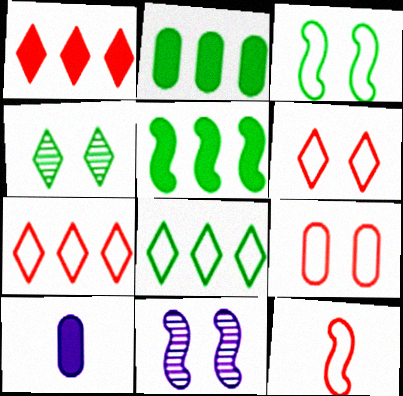[[5, 11, 12], 
[7, 9, 12]]